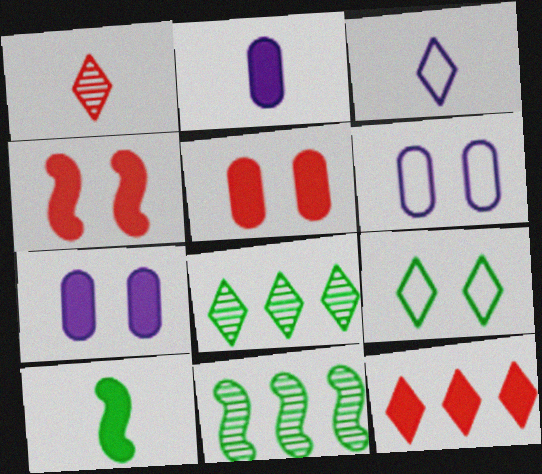[[3, 5, 11], 
[7, 10, 12]]